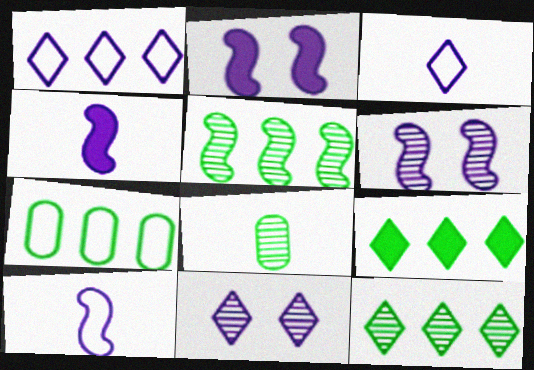[[5, 7, 9]]